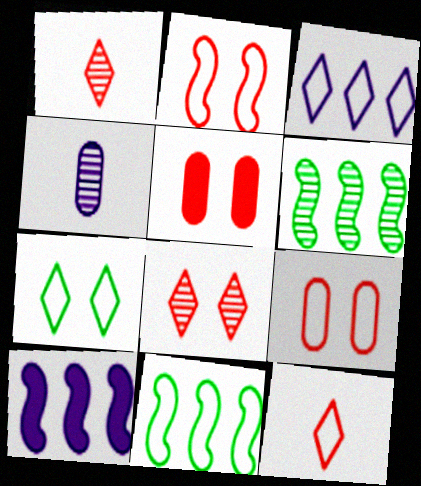[[2, 5, 8], 
[3, 7, 12], 
[4, 6, 8]]